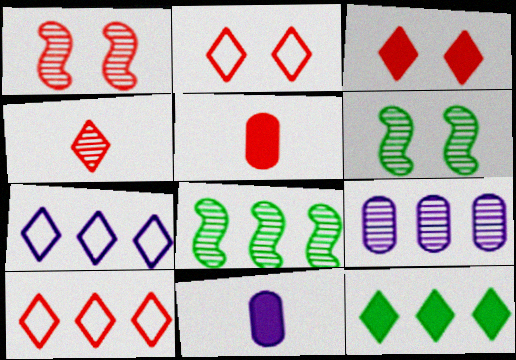[[1, 5, 10], 
[2, 8, 11], 
[3, 4, 10], 
[4, 6, 9], 
[5, 6, 7], 
[6, 10, 11]]